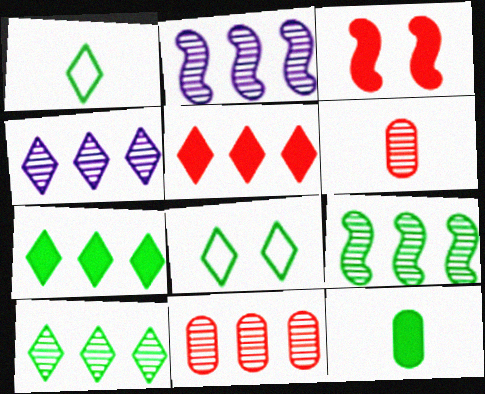[[2, 10, 11], 
[4, 9, 11], 
[8, 9, 12]]